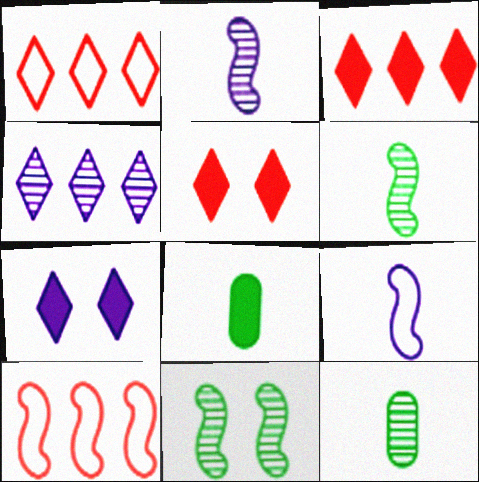[[7, 10, 12]]